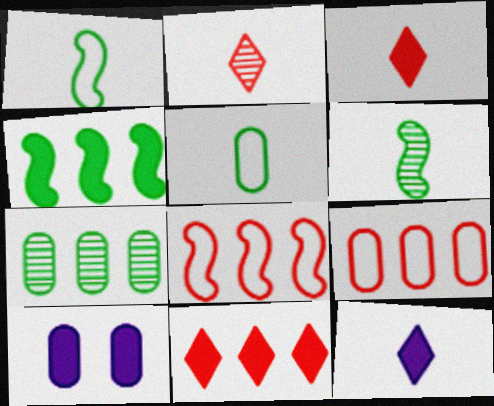[[3, 4, 10]]